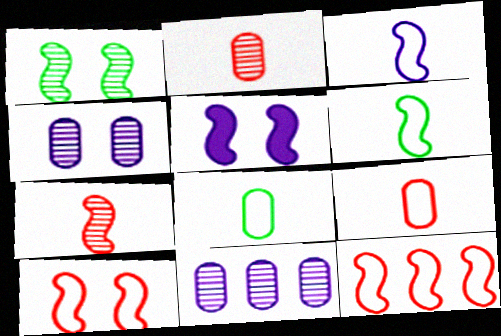[[1, 5, 10]]